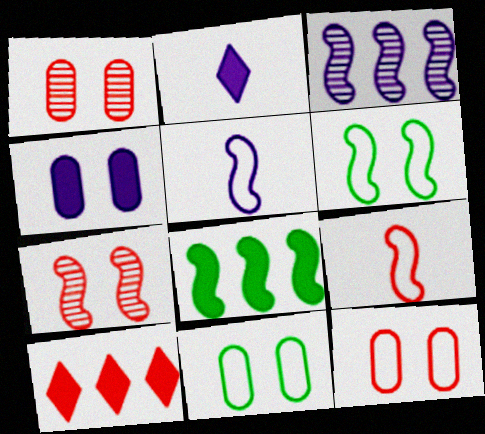[[1, 4, 11], 
[1, 9, 10], 
[5, 7, 8]]